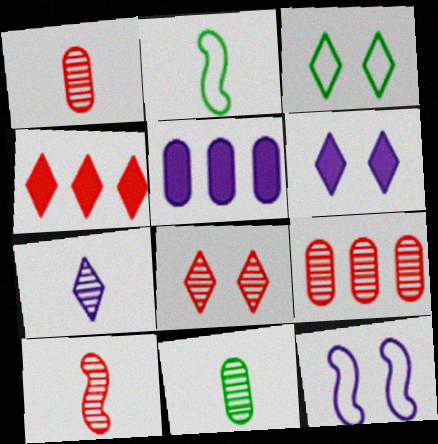[[2, 5, 8], 
[2, 6, 9], 
[3, 4, 7], 
[3, 5, 10], 
[3, 6, 8], 
[4, 11, 12], 
[5, 7, 12], 
[7, 10, 11], 
[8, 9, 10]]